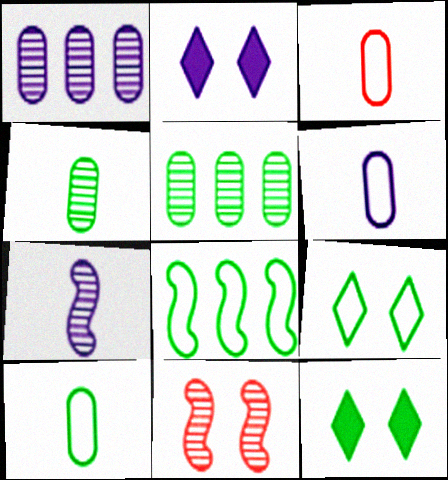[[3, 6, 10], 
[4, 8, 12], 
[8, 9, 10]]